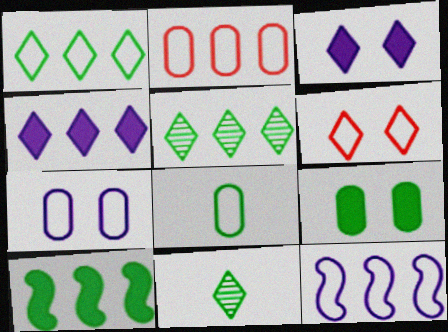[[1, 2, 12], 
[2, 7, 8], 
[4, 6, 11], 
[6, 8, 12]]